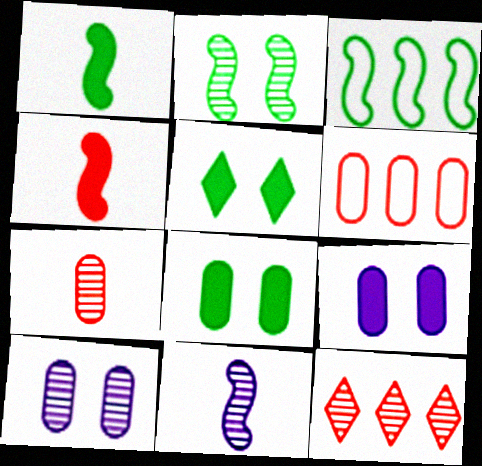[[1, 2, 3], 
[5, 6, 11]]